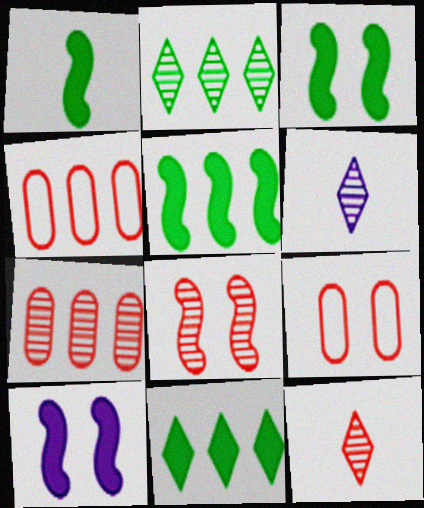[[1, 3, 5], 
[3, 4, 6], 
[5, 6, 9], 
[7, 8, 12]]